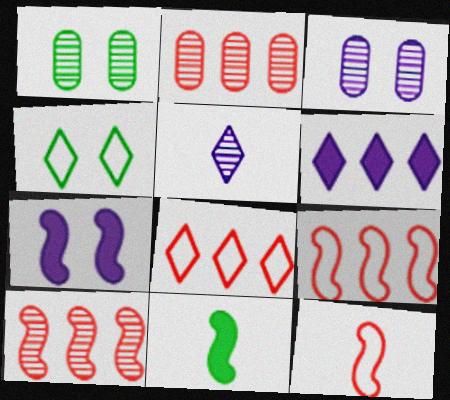[[1, 5, 10], 
[1, 6, 12], 
[3, 8, 11]]